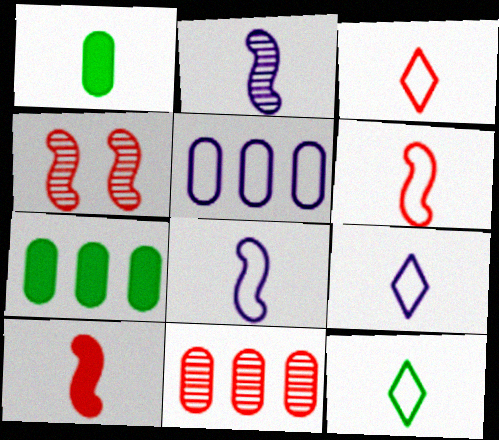[[1, 2, 3], 
[3, 9, 12], 
[4, 7, 9], 
[5, 7, 11]]